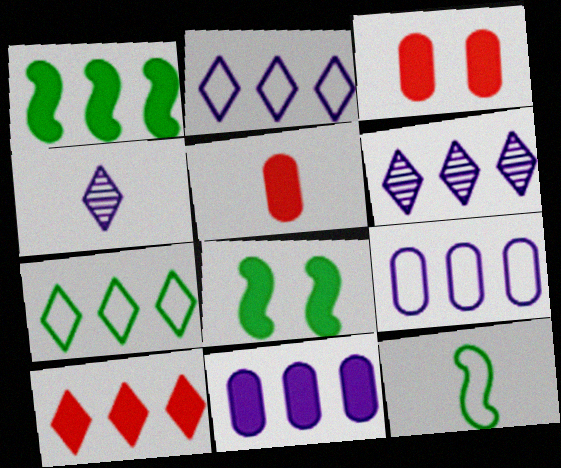[[1, 10, 11], 
[3, 6, 12], 
[4, 5, 12], 
[6, 7, 10]]